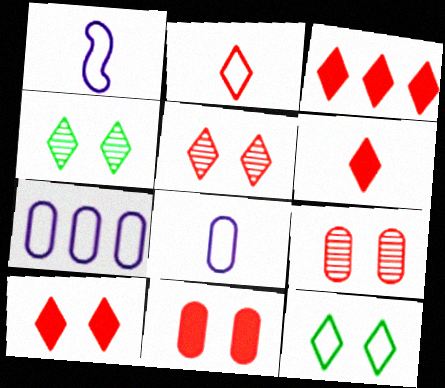[[2, 3, 5], 
[3, 6, 10]]